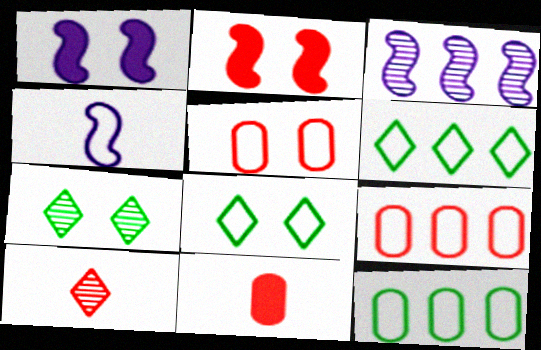[[1, 3, 4], 
[1, 5, 7], 
[1, 10, 12], 
[2, 9, 10], 
[3, 8, 11], 
[4, 5, 6], 
[4, 8, 9]]